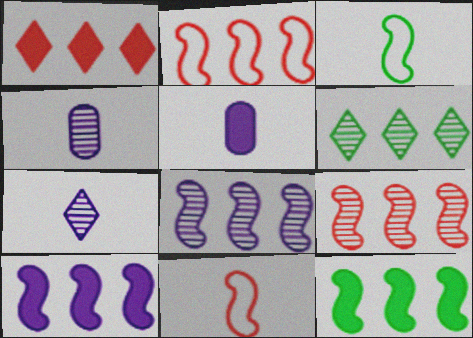[[2, 8, 12]]